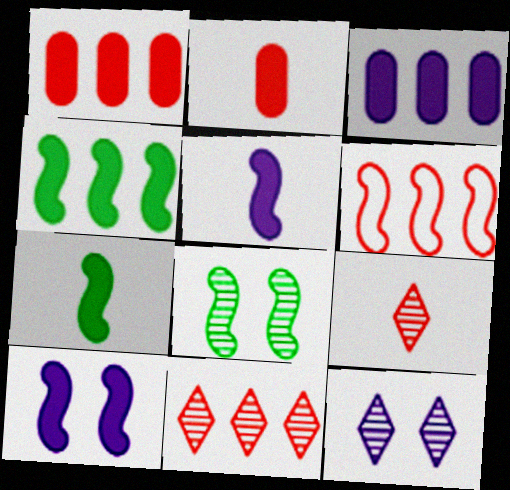[[1, 6, 11], 
[5, 6, 8]]